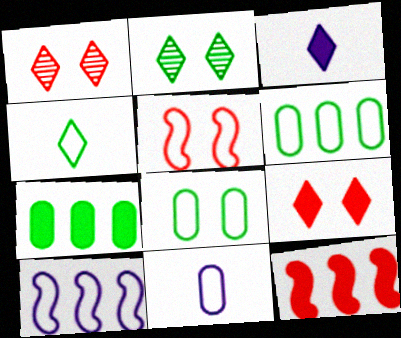[[2, 11, 12]]